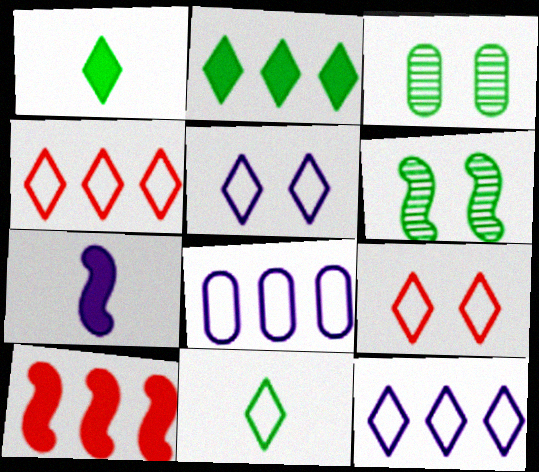[[3, 4, 7], 
[4, 5, 11], 
[9, 11, 12]]